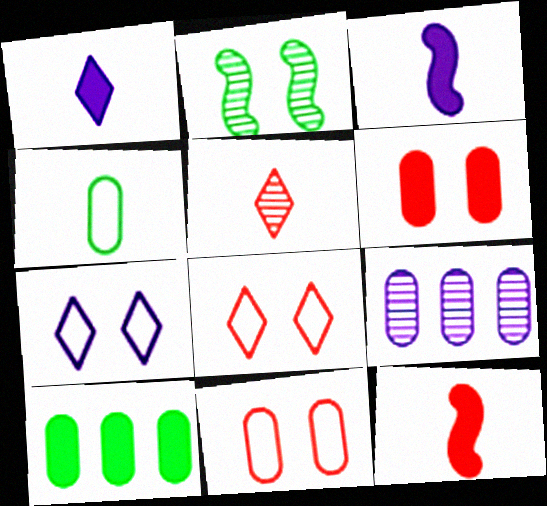[[2, 5, 9], 
[2, 6, 7], 
[3, 4, 5], 
[3, 7, 9], 
[4, 6, 9]]